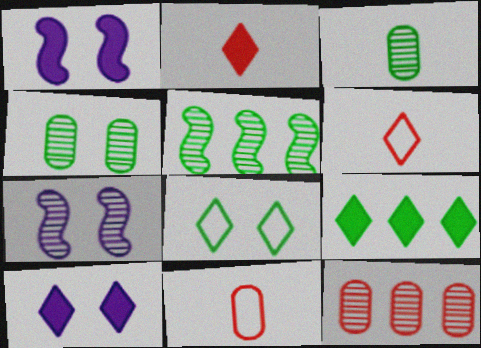[[2, 9, 10], 
[5, 10, 11], 
[7, 9, 11]]